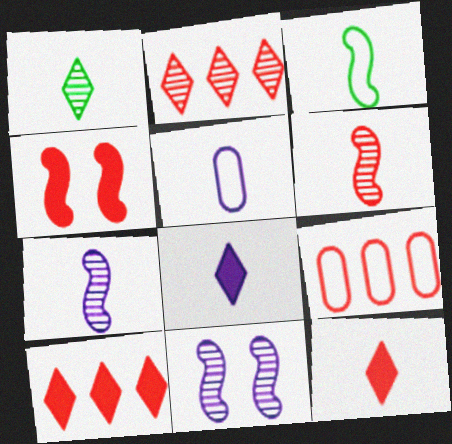[[5, 7, 8]]